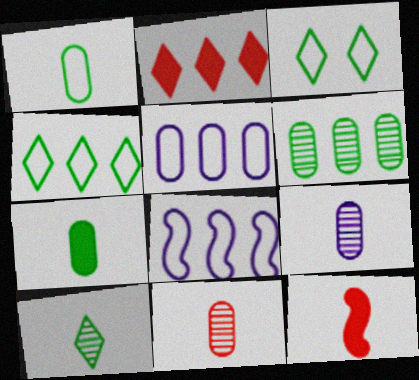[[2, 6, 8]]